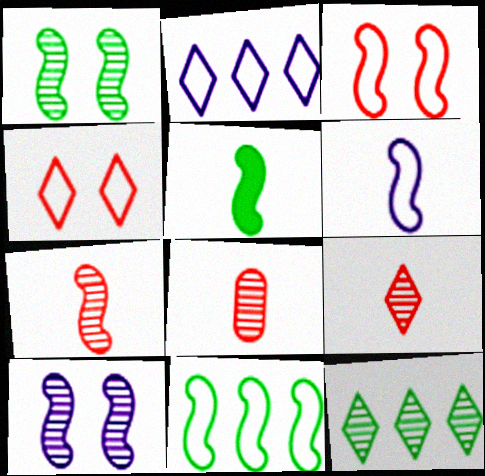[[1, 5, 11], 
[3, 6, 11], 
[5, 6, 7], 
[7, 8, 9], 
[8, 10, 12]]